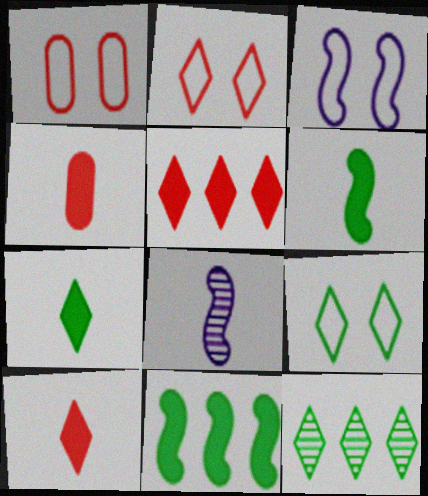[[1, 3, 9], 
[3, 4, 12], 
[7, 9, 12]]